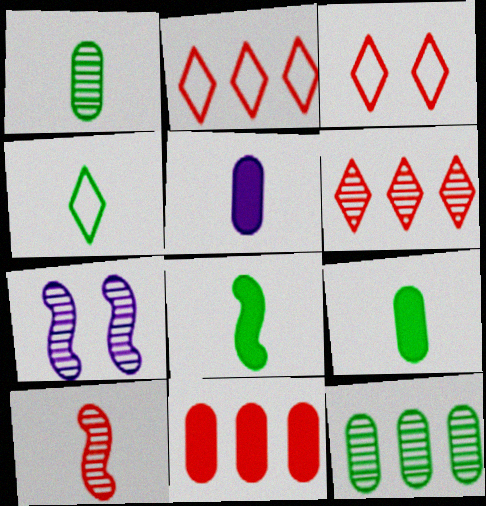[[1, 4, 8], 
[1, 6, 7], 
[2, 7, 9], 
[3, 10, 11], 
[4, 5, 10], 
[4, 7, 11]]